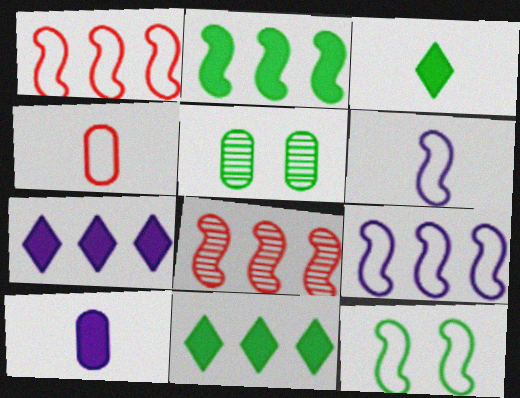[[1, 6, 12], 
[2, 8, 9]]